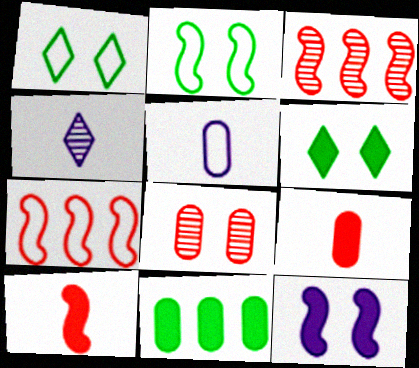[[1, 5, 7], 
[1, 8, 12], 
[3, 5, 6], 
[5, 8, 11]]